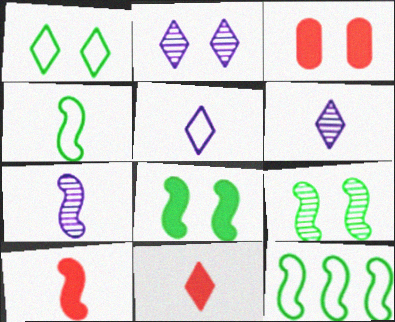[[3, 6, 12], 
[4, 7, 10]]